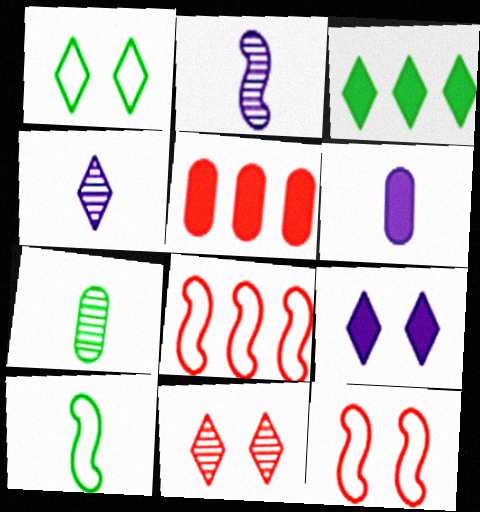[[1, 2, 5], 
[1, 9, 11], 
[7, 8, 9]]